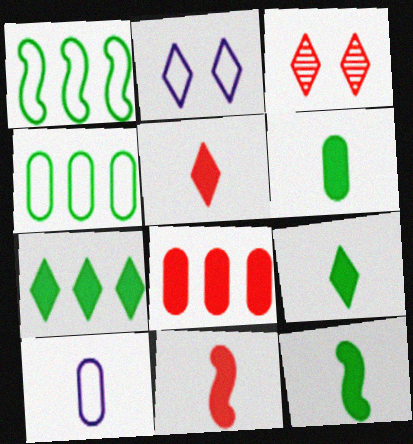[[6, 9, 12]]